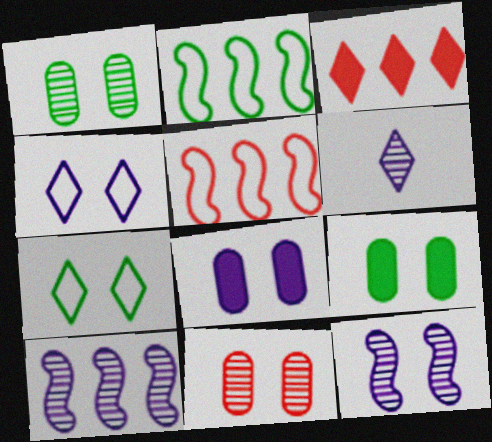[[3, 6, 7], 
[4, 8, 12], 
[5, 6, 9]]